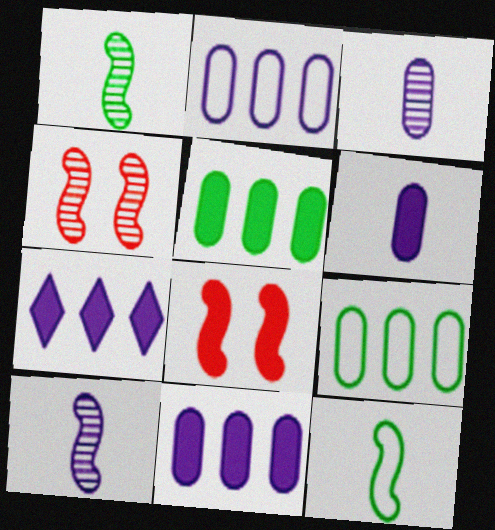[]